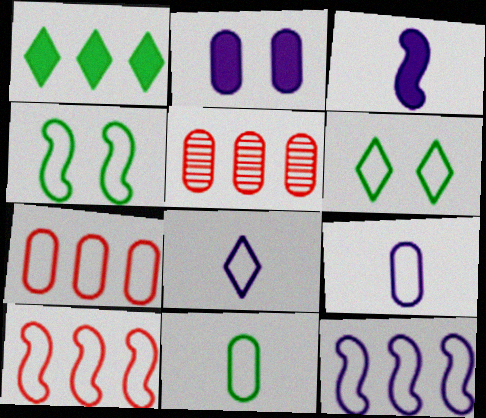[[1, 5, 12], 
[2, 5, 11], 
[3, 5, 6], 
[4, 7, 8], 
[6, 9, 10]]